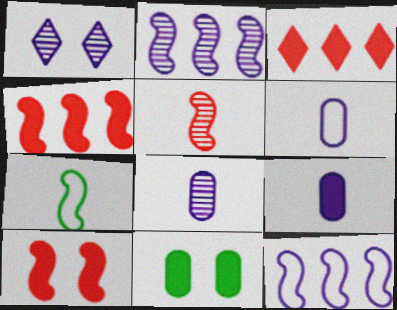[[1, 2, 8], 
[1, 9, 12], 
[2, 7, 10], 
[6, 8, 9]]